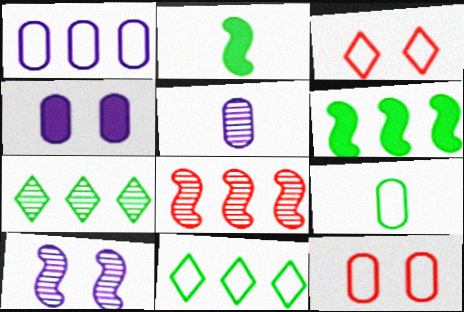[[1, 4, 5], 
[1, 9, 12], 
[3, 5, 6]]